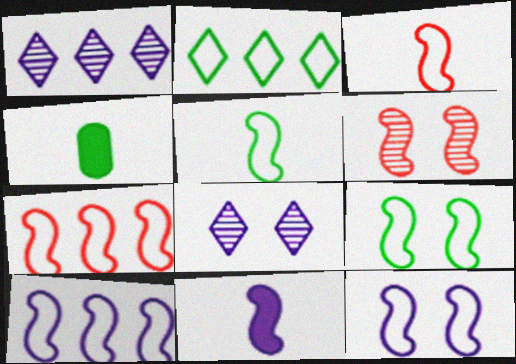[[3, 9, 10], 
[4, 7, 8], 
[5, 7, 12]]